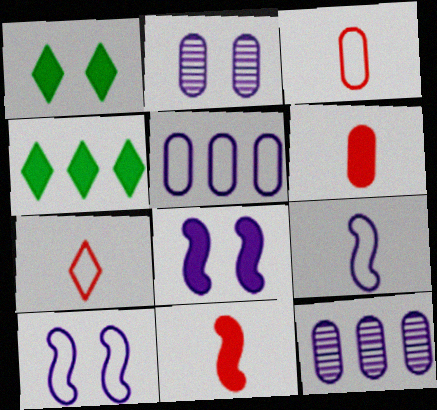[[4, 6, 8]]